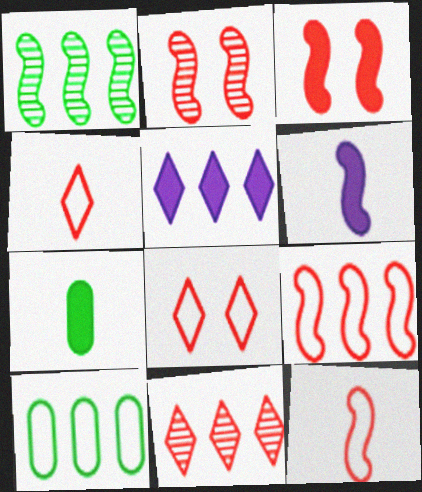[[3, 5, 7]]